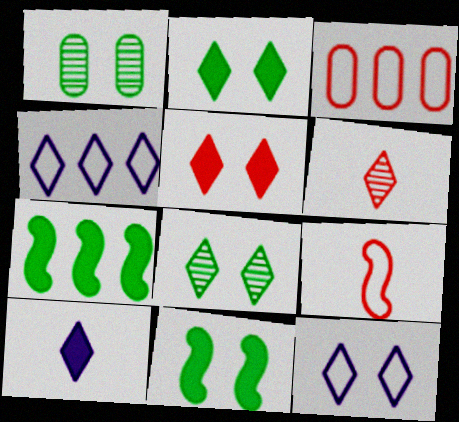[[2, 4, 6], 
[5, 8, 12]]